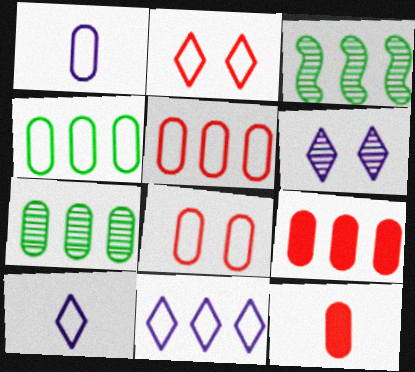[[1, 4, 8], 
[3, 9, 11]]